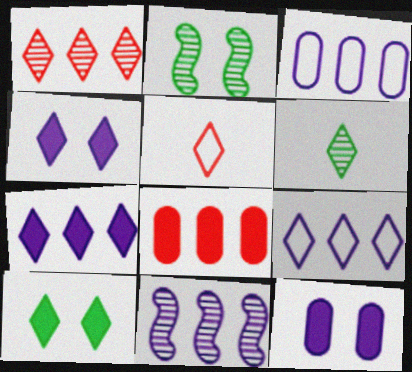[[3, 7, 11]]